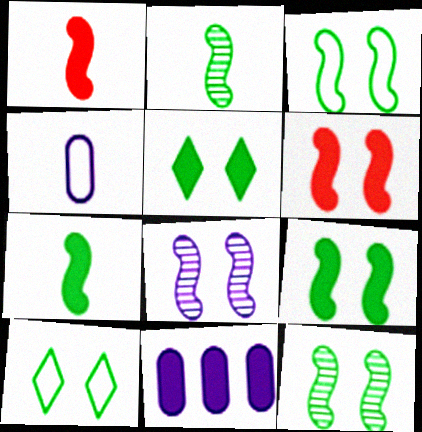[[1, 5, 11], 
[3, 6, 8], 
[3, 9, 12]]